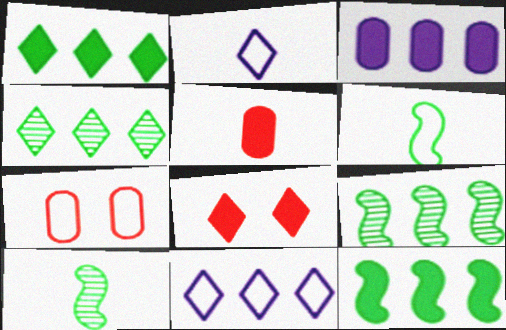[[2, 4, 8], 
[2, 5, 10], 
[6, 7, 11]]